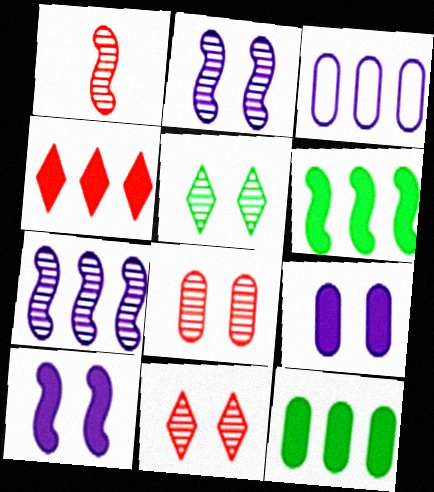[[2, 5, 8]]